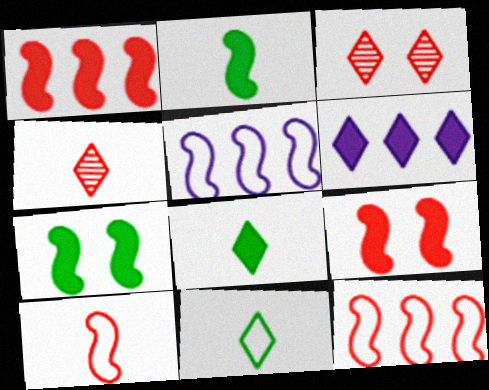[[3, 6, 11]]